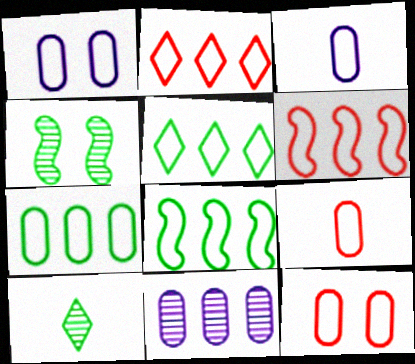[[1, 7, 9], 
[3, 7, 12], 
[5, 7, 8]]